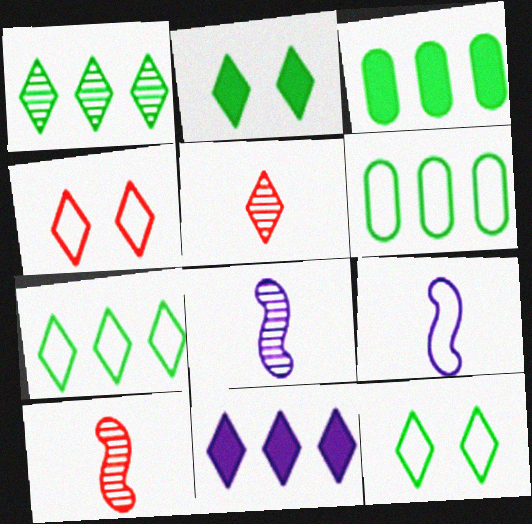[[3, 4, 8], 
[4, 6, 9], 
[5, 11, 12]]